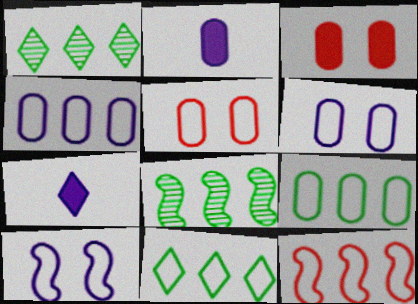[[4, 11, 12], 
[5, 7, 8]]